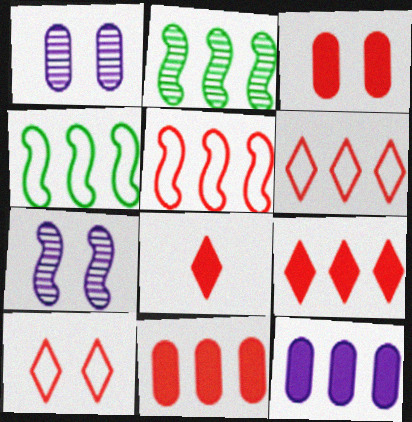[[1, 4, 8], 
[2, 6, 12]]